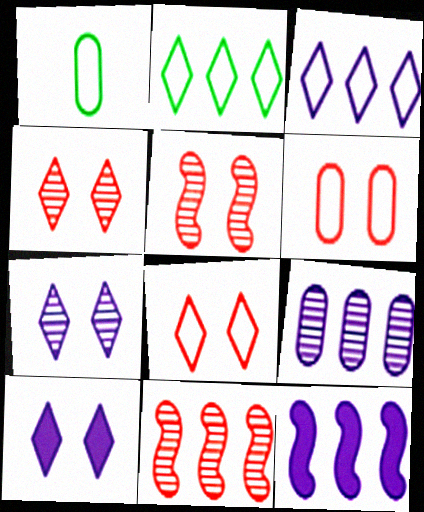[[1, 4, 12], 
[1, 10, 11], 
[3, 9, 12]]